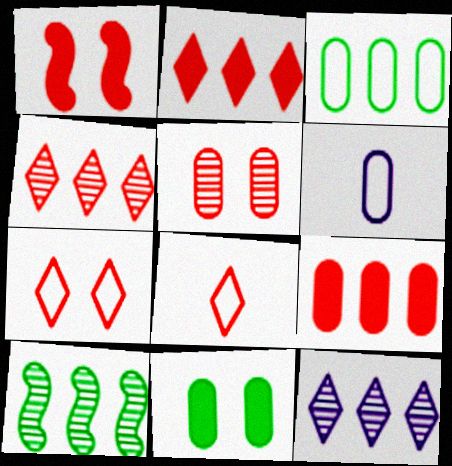[[1, 5, 7]]